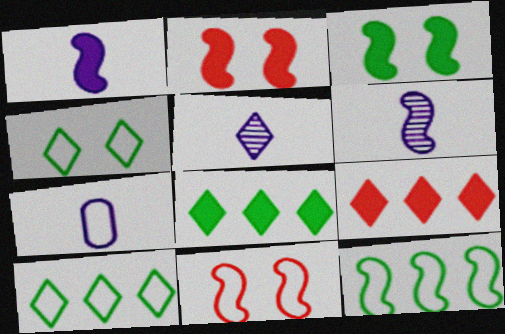[[1, 5, 7], 
[2, 6, 12], 
[4, 5, 9], 
[7, 10, 11]]